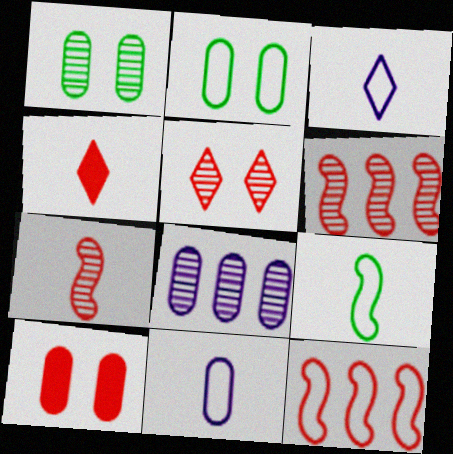[[2, 3, 12]]